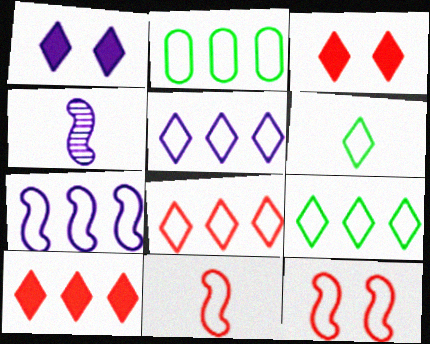[[2, 3, 4], 
[2, 7, 8], 
[5, 8, 9]]